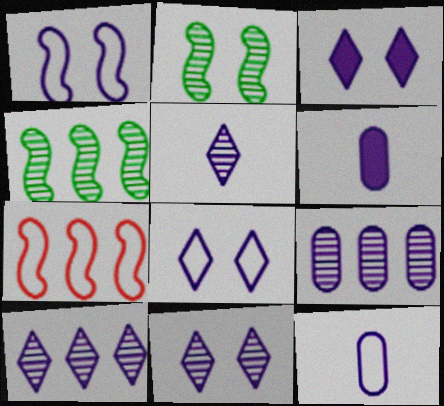[[1, 6, 10], 
[3, 8, 11], 
[5, 10, 11]]